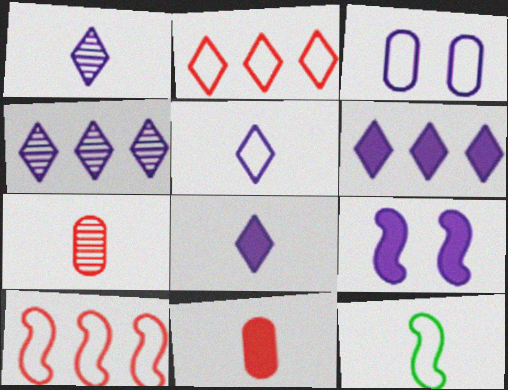[[1, 5, 8], 
[1, 11, 12], 
[2, 3, 12], 
[7, 8, 12]]